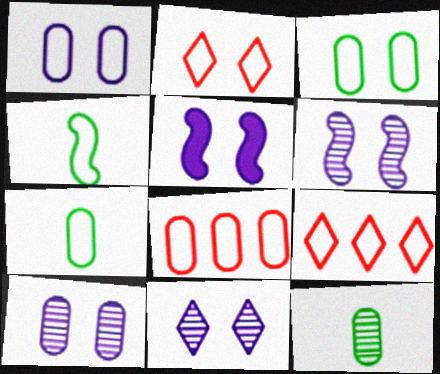[[1, 4, 9], 
[1, 5, 11], 
[1, 7, 8], 
[5, 9, 12], 
[6, 10, 11]]